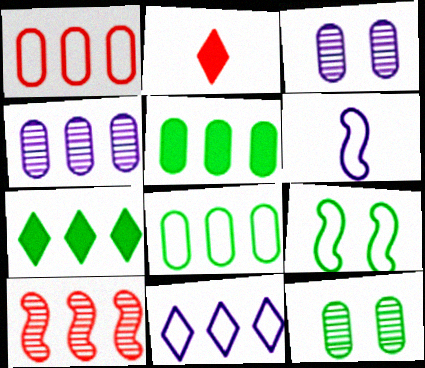[[1, 4, 5], 
[2, 4, 9], 
[5, 10, 11]]